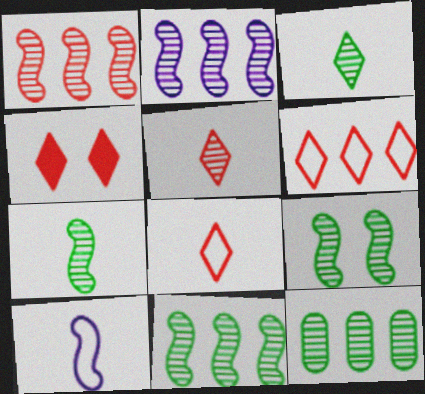[[1, 2, 11], 
[3, 9, 12], 
[4, 5, 6], 
[4, 10, 12], 
[7, 9, 11]]